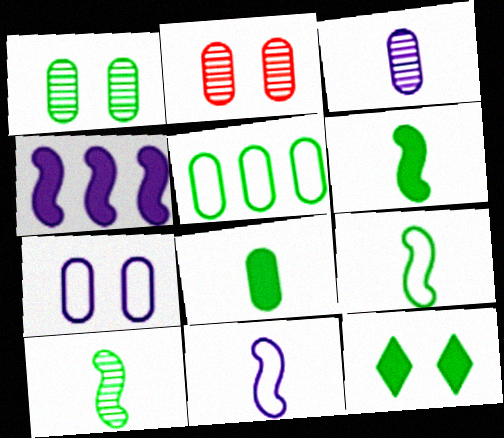[[1, 5, 8], 
[5, 10, 12], 
[6, 9, 10]]